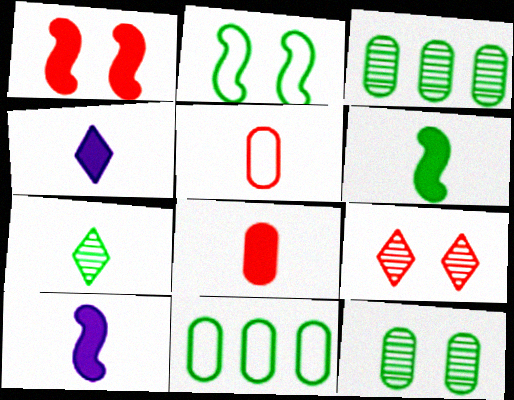[[4, 6, 8], 
[5, 7, 10], 
[9, 10, 11]]